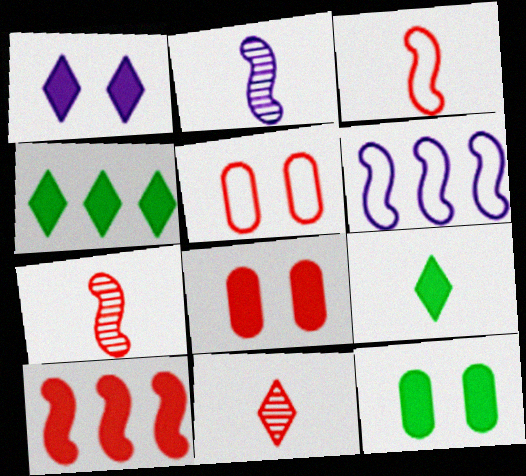[[2, 4, 5], 
[5, 10, 11], 
[6, 11, 12]]